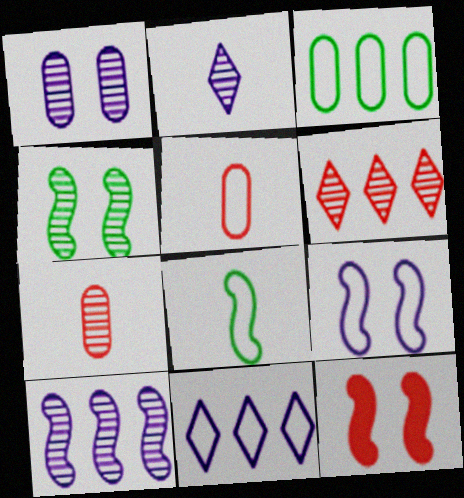[[1, 2, 10], 
[2, 3, 12], 
[4, 9, 12], 
[5, 6, 12], 
[8, 10, 12]]